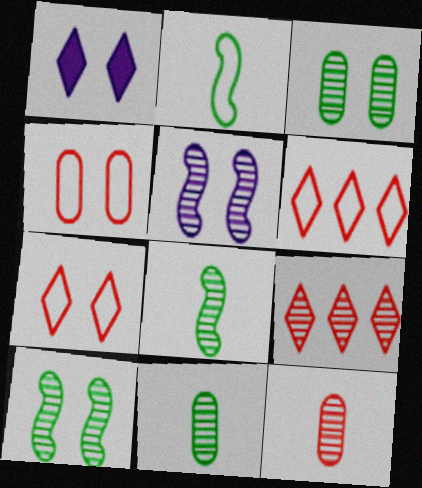[[1, 4, 10], 
[5, 9, 11]]